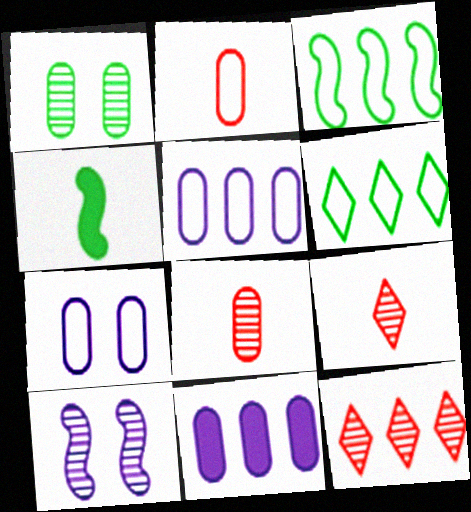[[1, 2, 11], 
[1, 4, 6], 
[3, 11, 12], 
[4, 7, 12]]